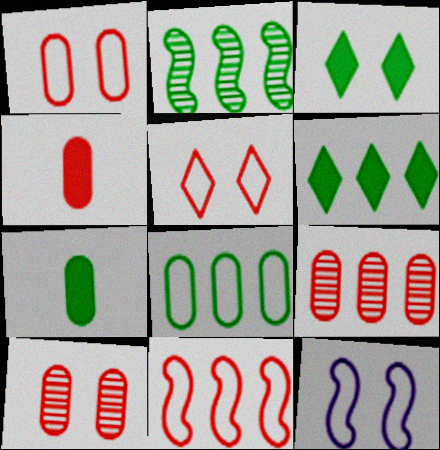[[1, 4, 9], 
[2, 6, 8], 
[3, 10, 12]]